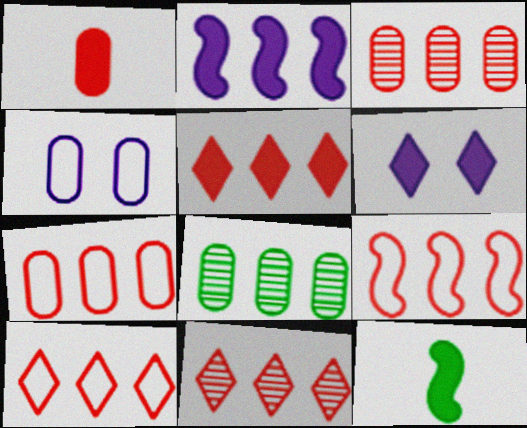[[1, 4, 8], 
[2, 8, 10], 
[3, 5, 9], 
[4, 11, 12], 
[5, 10, 11], 
[7, 9, 10]]